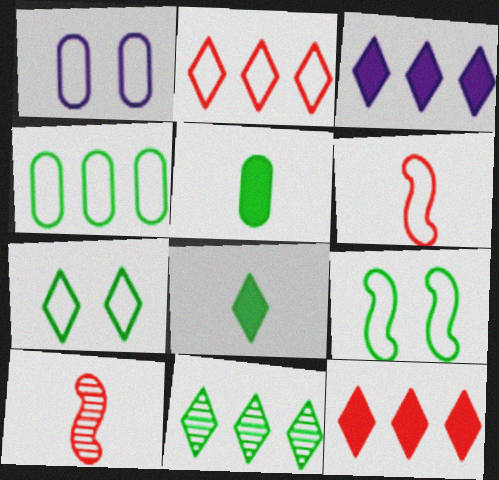[[2, 3, 11], 
[5, 9, 11], 
[7, 8, 11]]